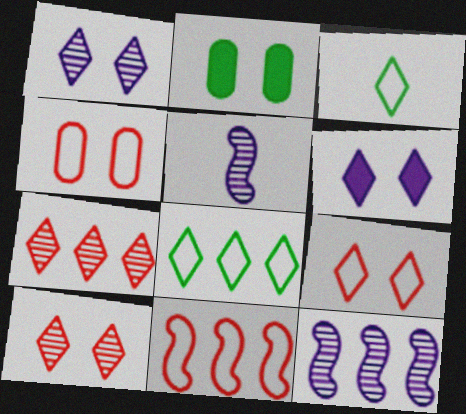[[3, 6, 7]]